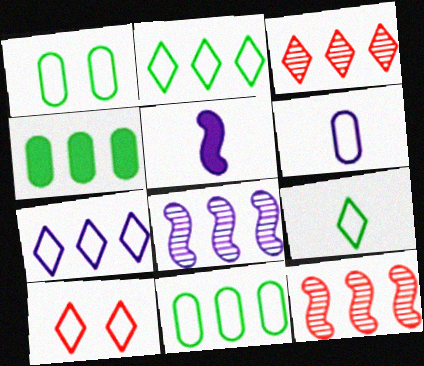[[1, 3, 5], 
[4, 7, 12], 
[7, 9, 10]]